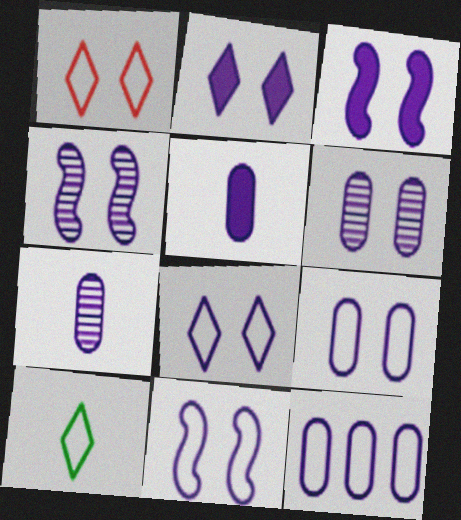[[2, 4, 9], 
[2, 6, 11], 
[3, 4, 11], 
[3, 6, 8], 
[5, 6, 12], 
[8, 9, 11]]